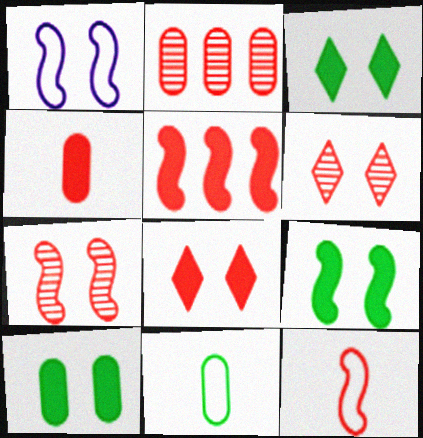[[1, 6, 10], 
[1, 7, 9], 
[2, 8, 12], 
[3, 9, 10], 
[4, 5, 8], 
[5, 7, 12]]